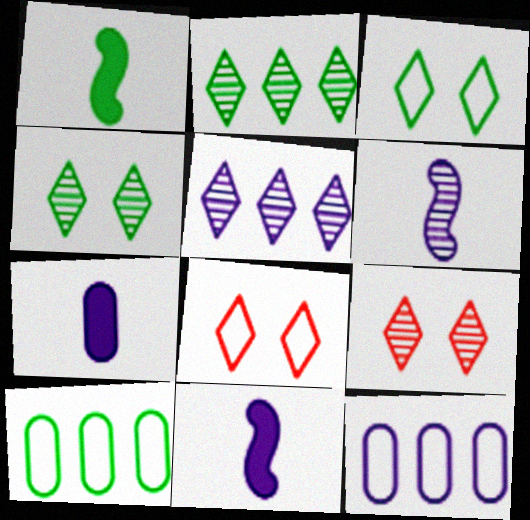[[1, 4, 10], 
[1, 9, 12], 
[9, 10, 11]]